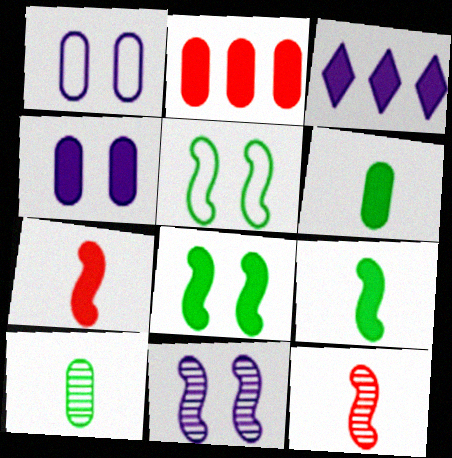[[1, 2, 10], 
[2, 4, 6]]